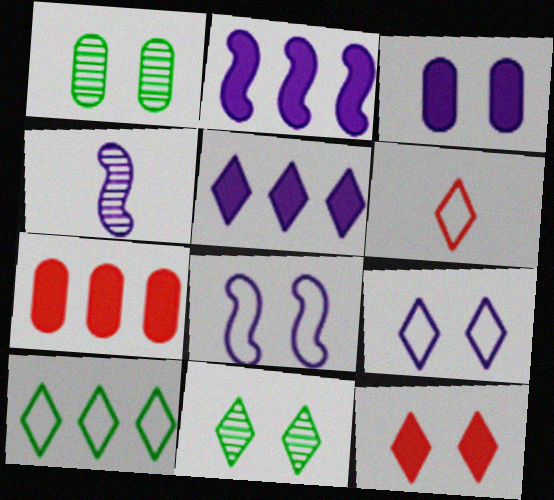[[1, 2, 6], 
[1, 8, 12], 
[2, 4, 8], 
[5, 6, 11], 
[6, 9, 10], 
[9, 11, 12]]